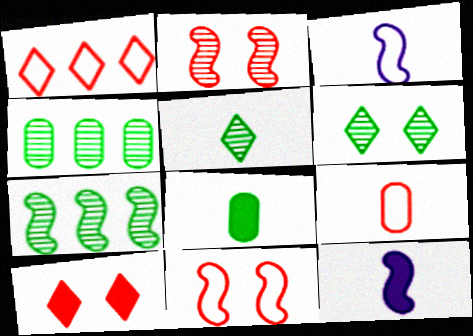[[1, 9, 11], 
[3, 4, 10], 
[5, 9, 12], 
[7, 11, 12]]